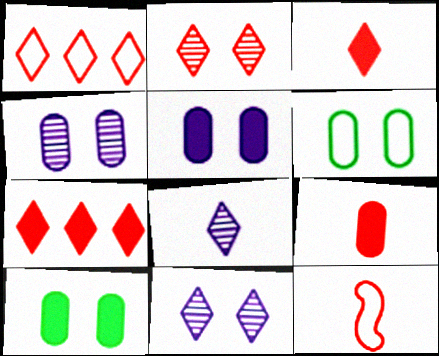[[1, 2, 3]]